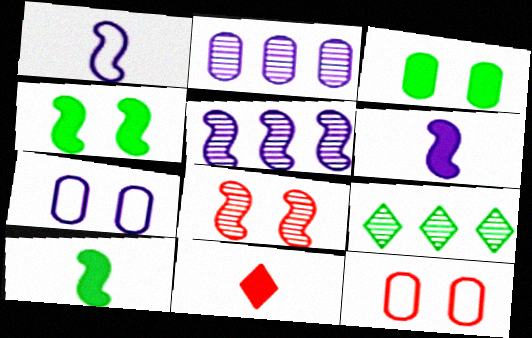[[6, 9, 12]]